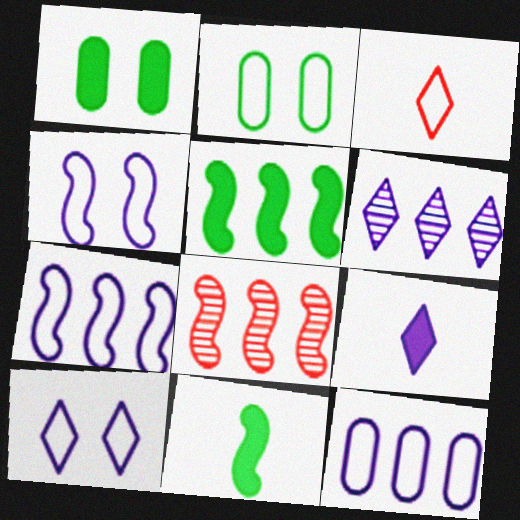[[2, 3, 7], 
[2, 8, 9], 
[4, 8, 11], 
[5, 7, 8], 
[6, 9, 10]]